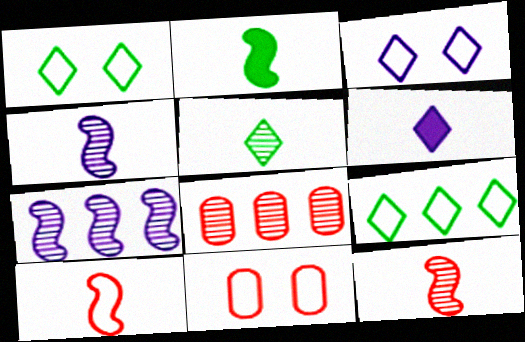[[2, 3, 8], 
[2, 4, 10]]